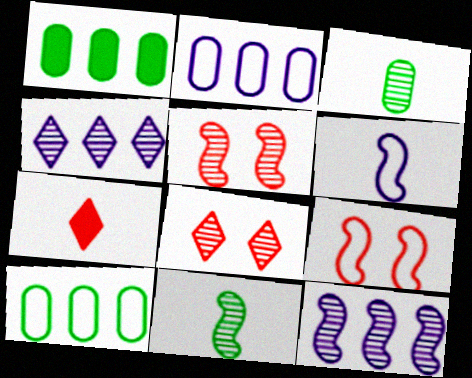[[1, 6, 8], 
[3, 4, 5], 
[3, 6, 7], 
[3, 8, 12], 
[5, 11, 12]]